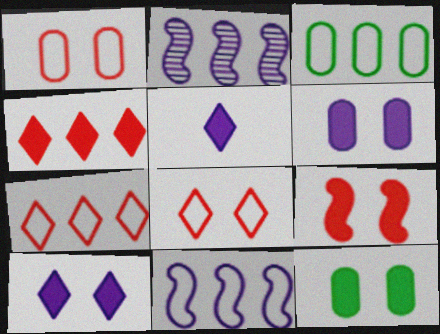[[2, 3, 4], 
[3, 7, 11], 
[9, 10, 12]]